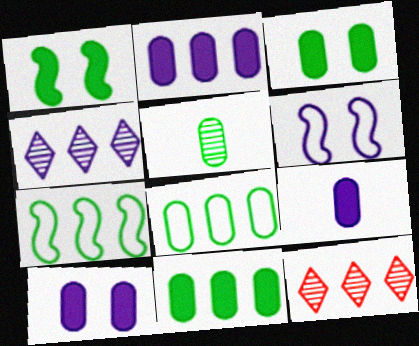[[2, 7, 12], 
[2, 9, 10], 
[3, 5, 8], 
[4, 6, 9]]